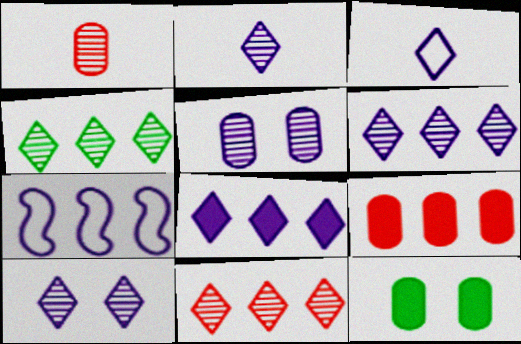[[2, 6, 10], 
[3, 8, 10], 
[4, 6, 11], 
[4, 7, 9]]